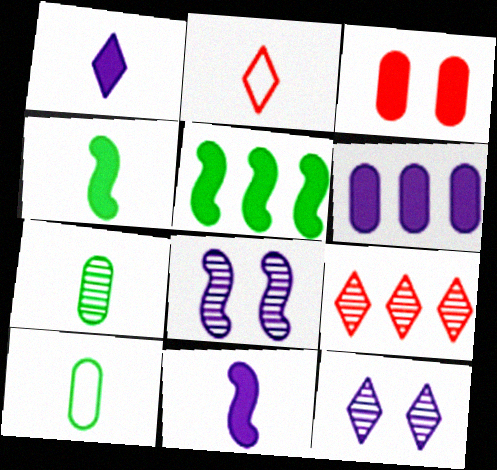[[1, 3, 5], 
[2, 7, 11], 
[7, 8, 9]]